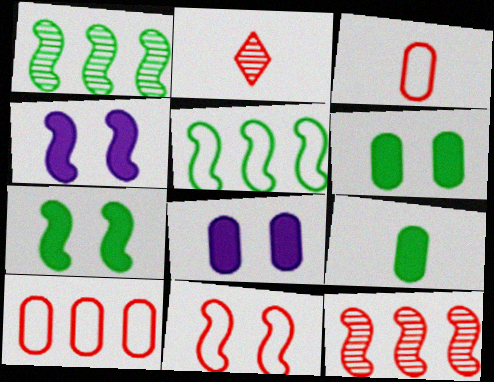[[2, 5, 8]]